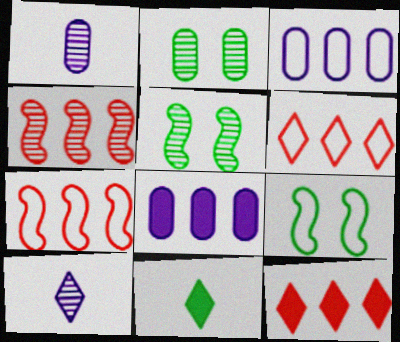[[1, 9, 12], 
[2, 4, 10]]